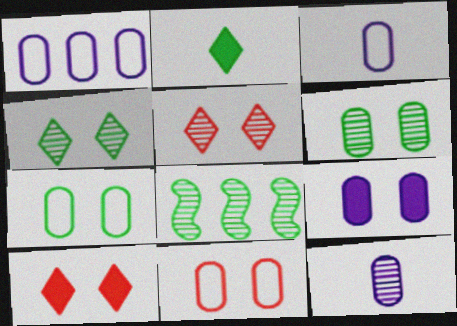[[1, 9, 12], 
[2, 7, 8], 
[3, 8, 10], 
[5, 8, 12], 
[6, 9, 11]]